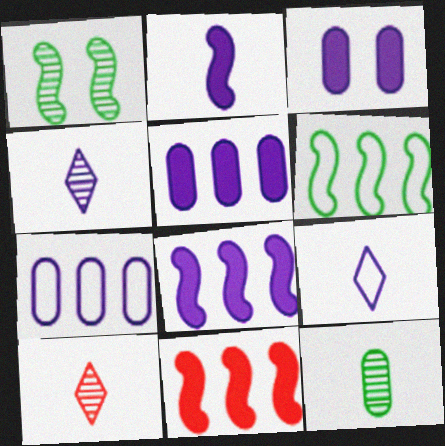[[3, 6, 10]]